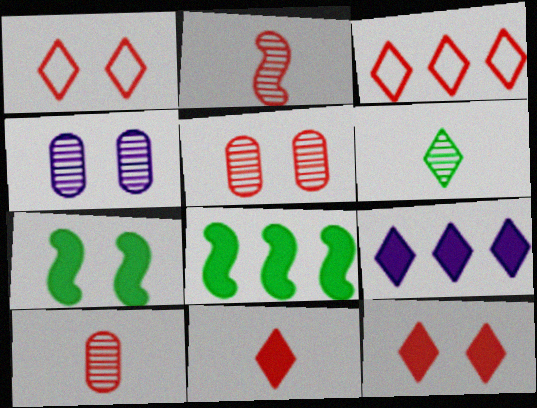[[1, 4, 7], 
[1, 6, 9]]